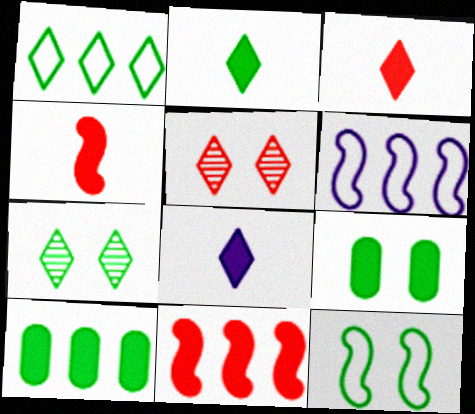[[1, 2, 7], 
[1, 5, 8], 
[2, 3, 8], 
[7, 9, 12], 
[8, 9, 11]]